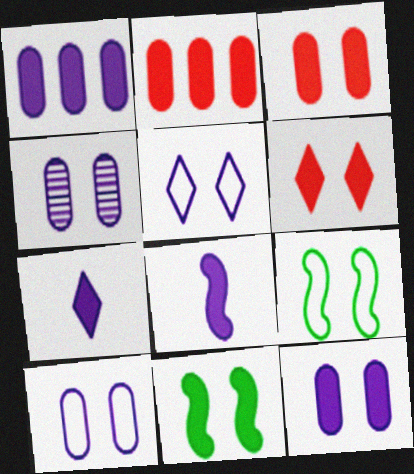[[2, 7, 11], 
[4, 6, 9], 
[4, 10, 12], 
[6, 11, 12]]